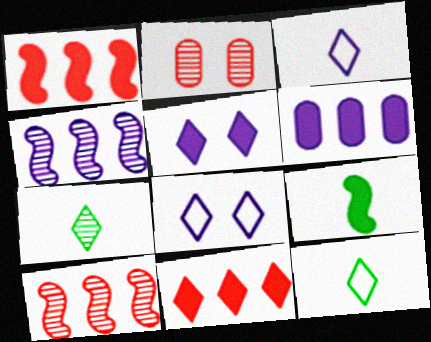[[2, 4, 7], 
[7, 8, 11]]